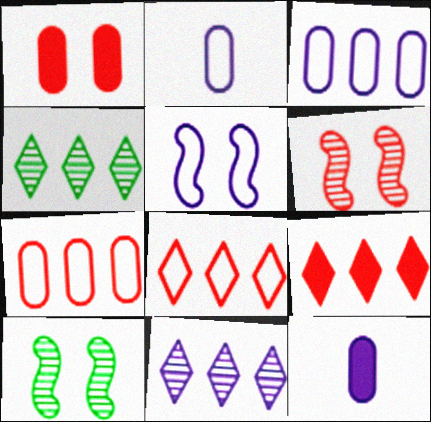[[2, 9, 10], 
[5, 11, 12], 
[8, 10, 12]]